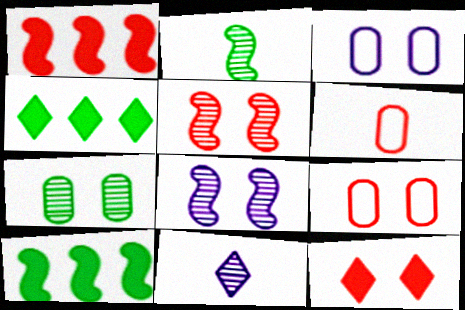[[4, 6, 8], 
[5, 9, 12], 
[9, 10, 11]]